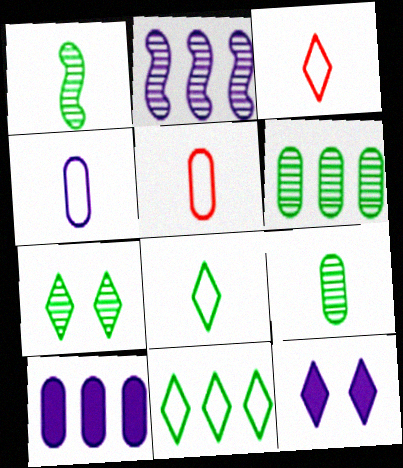[[1, 6, 7], 
[2, 4, 12]]